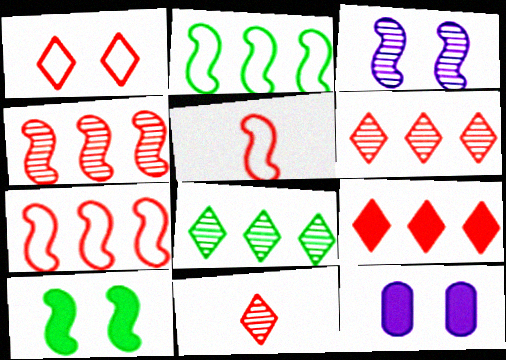[[1, 9, 11], 
[2, 11, 12], 
[5, 8, 12]]